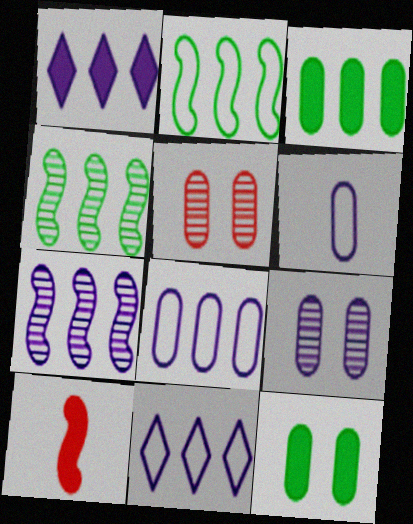[[1, 7, 8], 
[1, 10, 12], 
[3, 5, 6]]